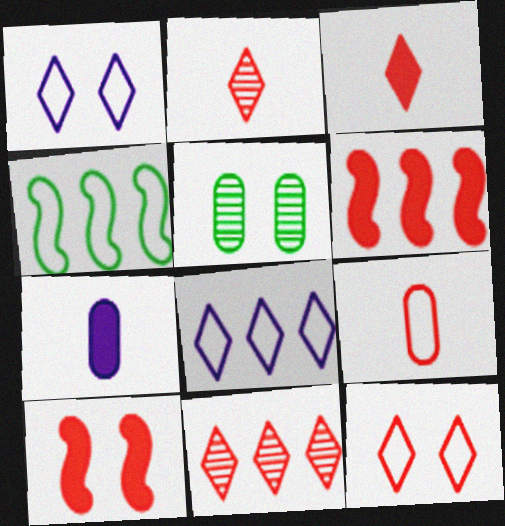[[1, 4, 9], 
[1, 5, 10], 
[3, 11, 12], 
[9, 10, 11]]